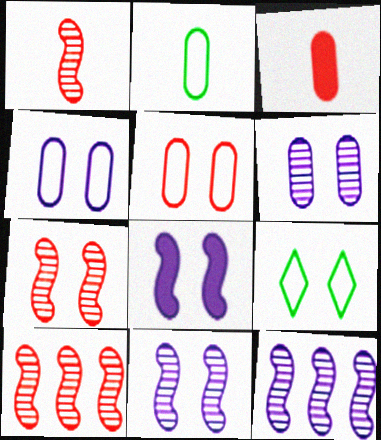[[1, 7, 10], 
[3, 9, 12]]